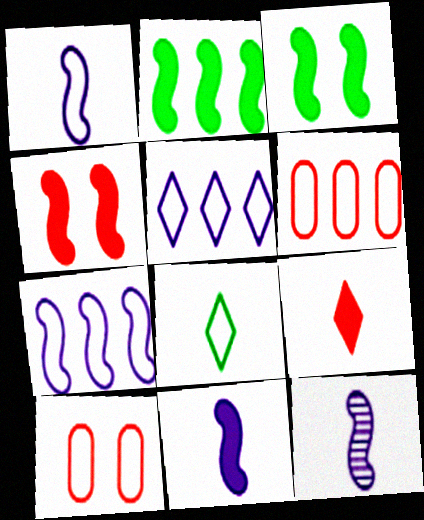[[1, 11, 12], 
[2, 4, 11], 
[7, 8, 10]]